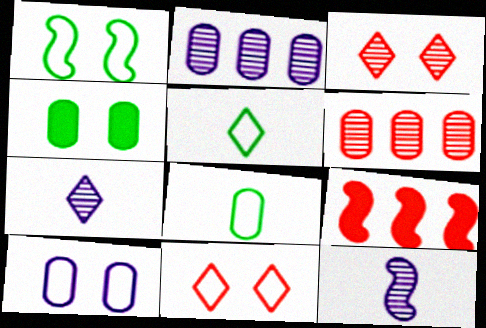[[1, 9, 12], 
[1, 10, 11]]